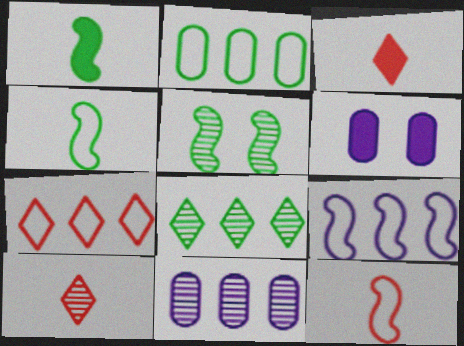[[2, 7, 9], 
[5, 10, 11], 
[6, 8, 12]]